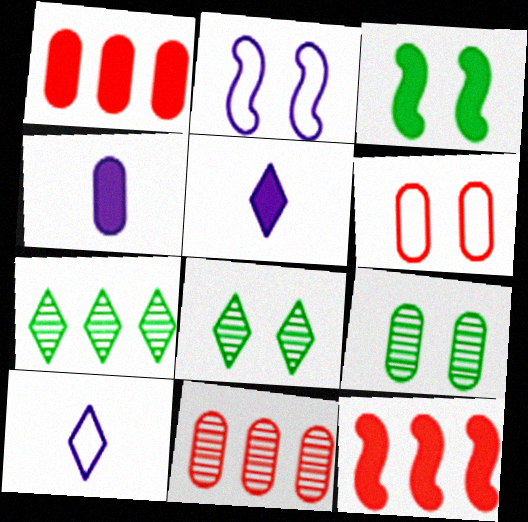[[1, 3, 5], 
[3, 10, 11], 
[9, 10, 12]]